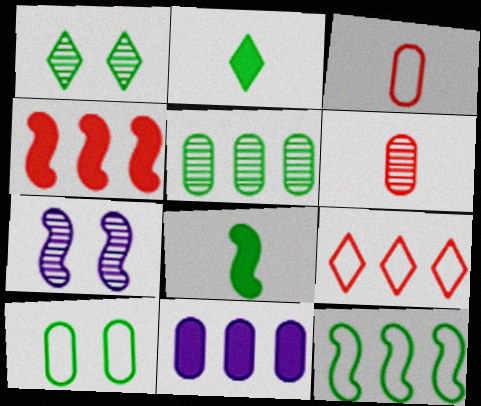[[6, 10, 11]]